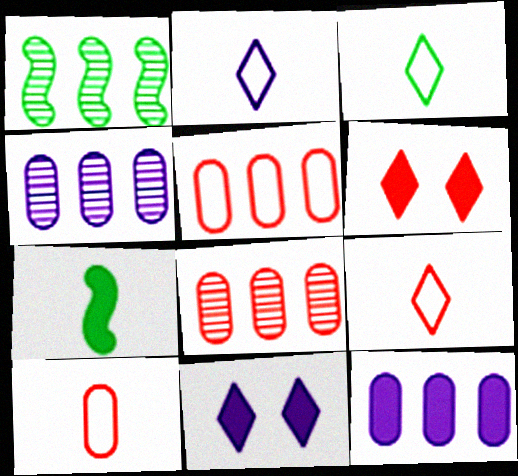[[1, 10, 11], 
[2, 3, 9], 
[6, 7, 12]]